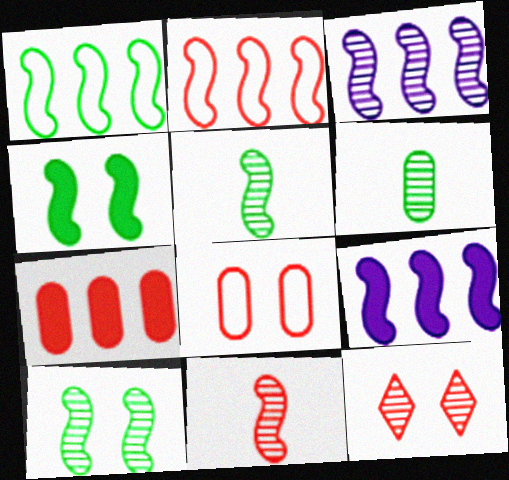[[1, 4, 5], 
[3, 6, 12], 
[3, 10, 11]]